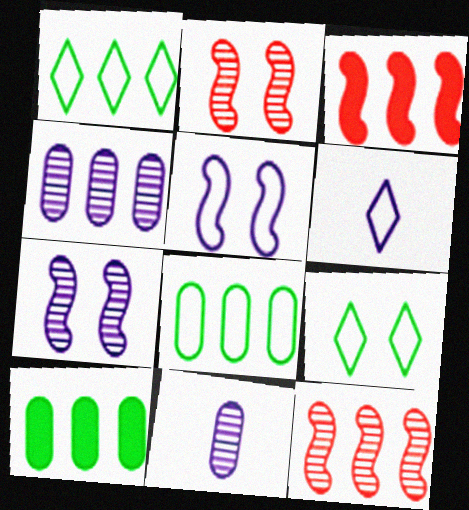[[1, 3, 4], 
[2, 6, 10], 
[3, 9, 11]]